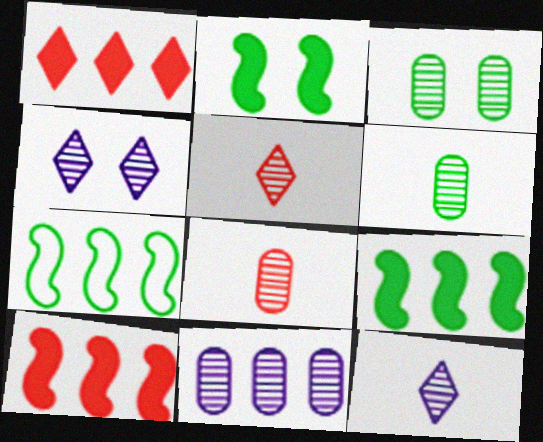[[1, 7, 11], 
[3, 8, 11]]